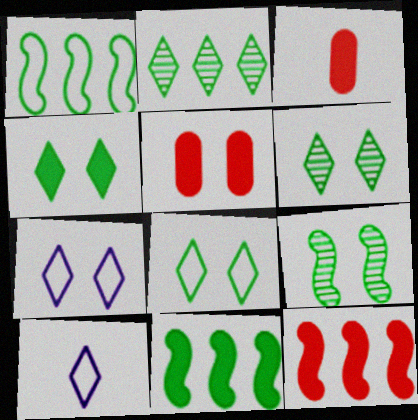[[4, 6, 8], 
[5, 7, 9]]